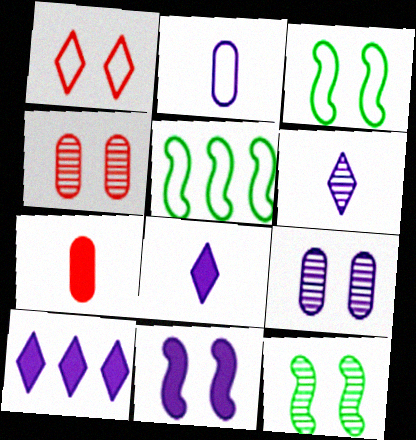[[1, 2, 5], 
[4, 5, 8]]